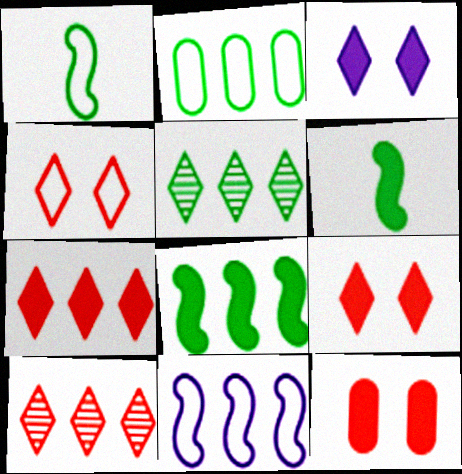[[2, 5, 8]]